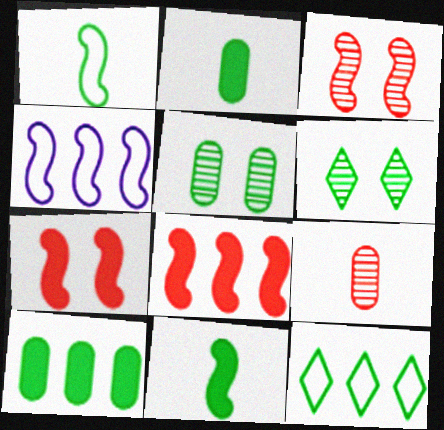[[1, 6, 10], 
[3, 4, 11], 
[5, 11, 12]]